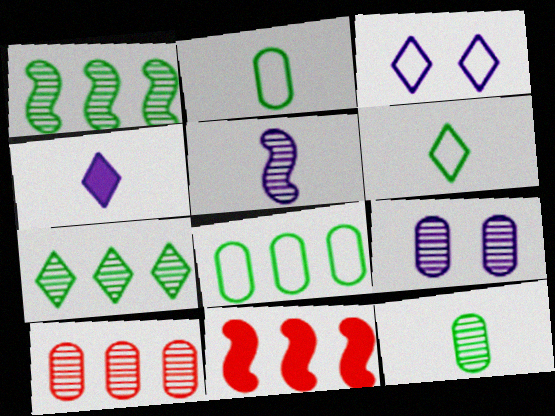[[3, 11, 12], 
[6, 9, 11], 
[9, 10, 12]]